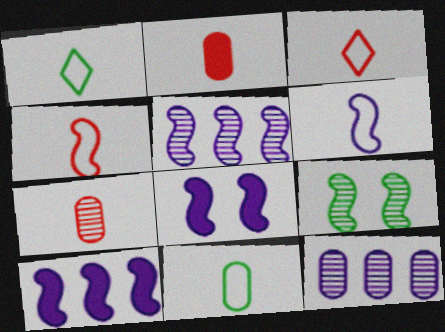[[3, 6, 11], 
[4, 9, 10], 
[5, 6, 8]]